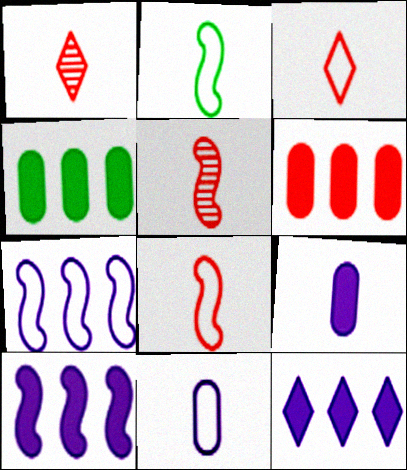[[1, 2, 9], 
[2, 3, 11]]